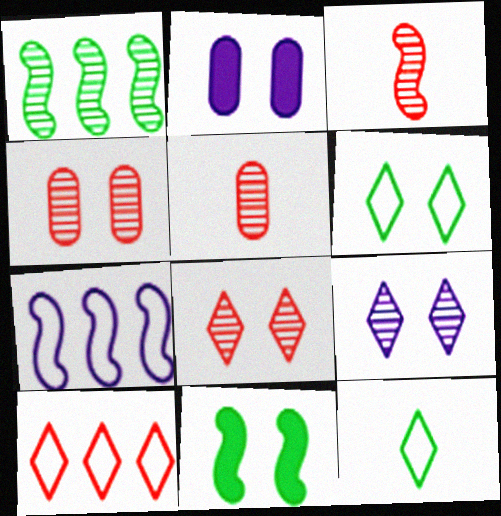[[1, 5, 9], 
[3, 7, 11]]